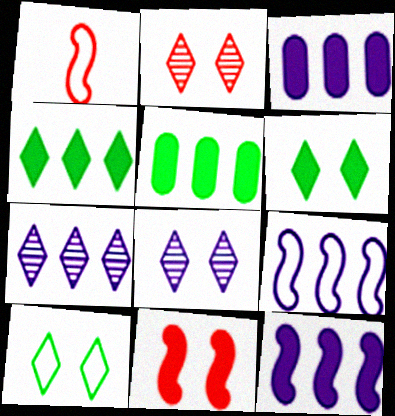[[1, 5, 8], 
[3, 7, 9]]